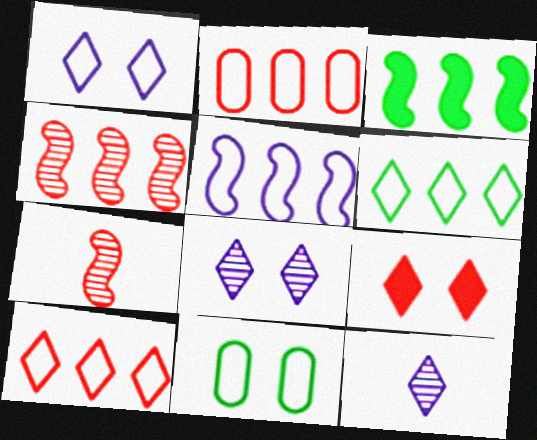[[2, 5, 6], 
[2, 7, 9], 
[3, 4, 5], 
[6, 9, 12]]